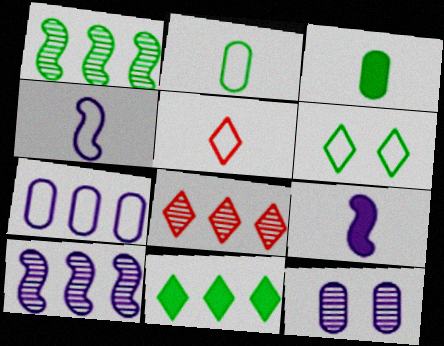[[1, 3, 6], 
[2, 4, 5]]